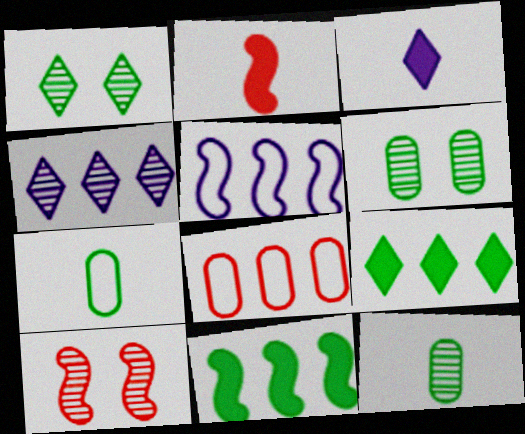[[1, 7, 11], 
[4, 8, 11], 
[4, 10, 12]]